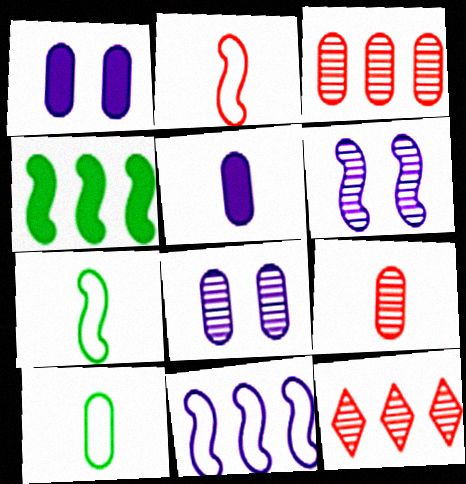[[1, 3, 10], 
[1, 7, 12], 
[2, 4, 6], 
[5, 9, 10]]